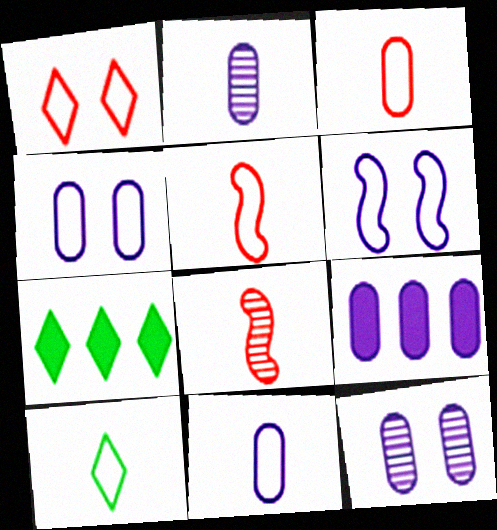[[2, 4, 9], 
[4, 7, 8], 
[5, 7, 12], 
[5, 10, 11], 
[9, 11, 12]]